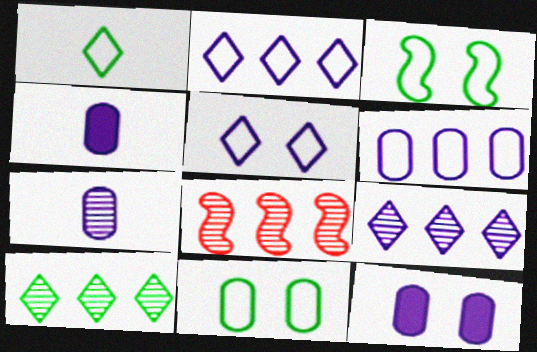[[1, 8, 12], 
[6, 7, 12]]